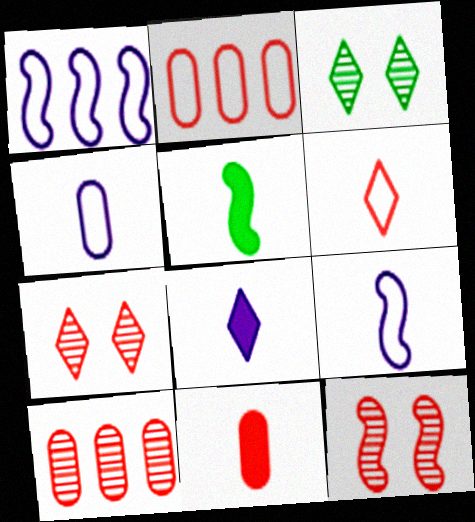[[1, 3, 11], 
[1, 5, 12], 
[5, 8, 11]]